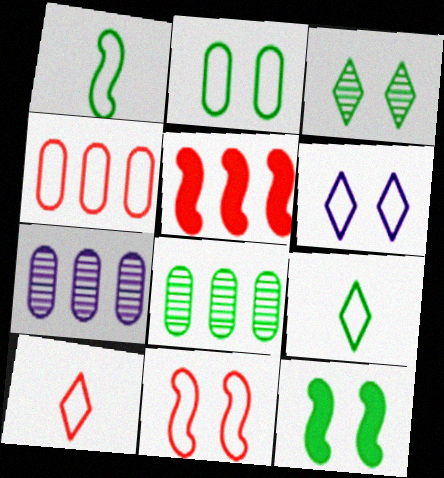[[1, 4, 6], 
[2, 3, 12], 
[2, 6, 11], 
[4, 10, 11], 
[7, 10, 12], 
[8, 9, 12]]